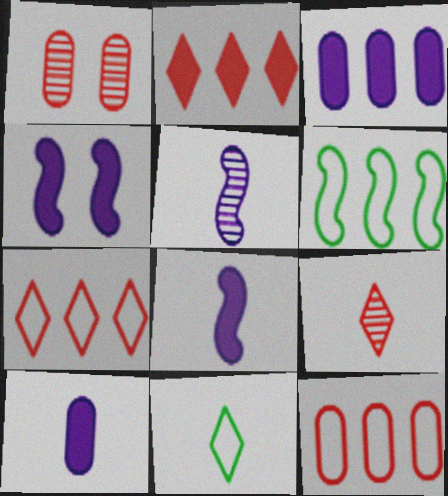[]